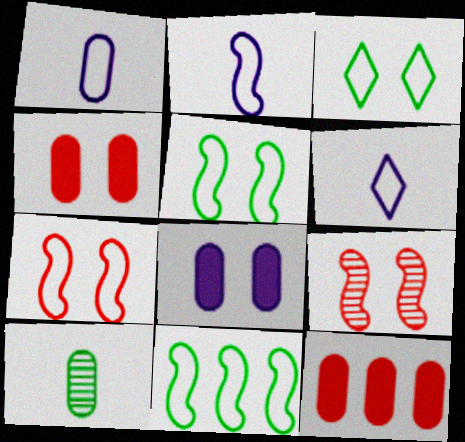[[1, 2, 6], 
[2, 7, 11], 
[3, 8, 9]]